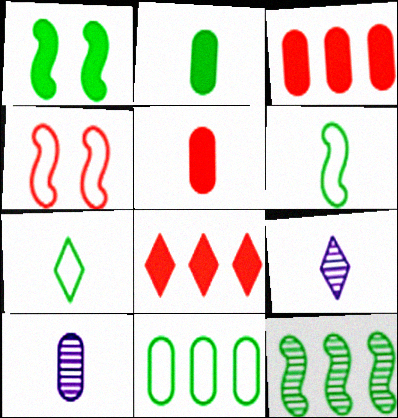[[1, 6, 12], 
[5, 6, 9]]